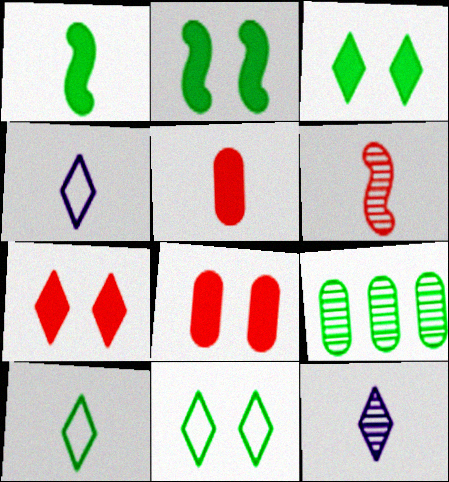[[1, 9, 11], 
[2, 9, 10]]